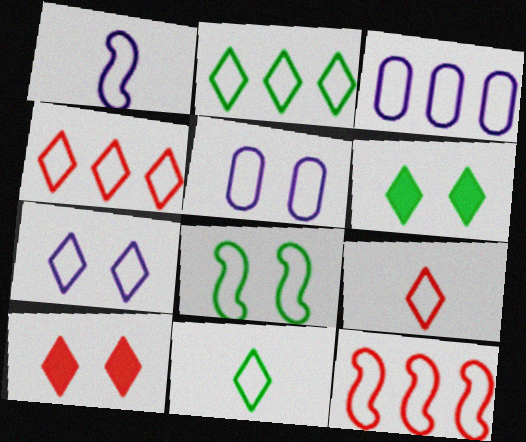[[1, 3, 7], 
[1, 8, 12], 
[2, 3, 12], 
[2, 7, 9], 
[3, 8, 9], 
[4, 7, 11], 
[5, 11, 12]]